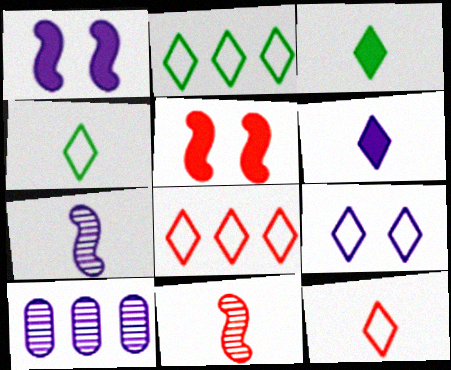[[2, 9, 12], 
[4, 5, 10], 
[4, 8, 9]]